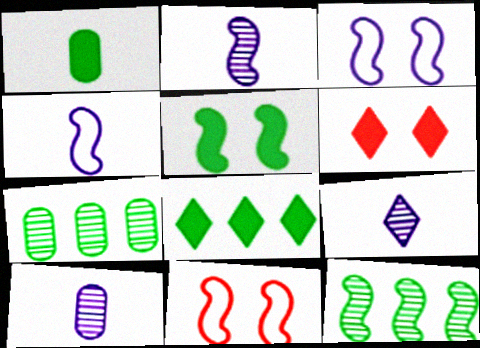[[1, 5, 8], 
[2, 9, 10], 
[4, 6, 7], 
[8, 10, 11]]